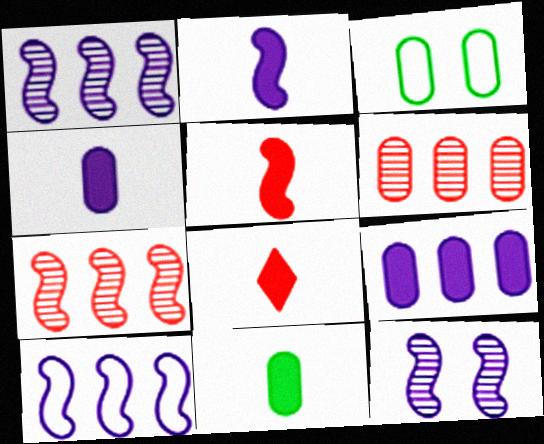[[1, 3, 8], 
[2, 8, 11], 
[2, 10, 12], 
[3, 4, 6]]